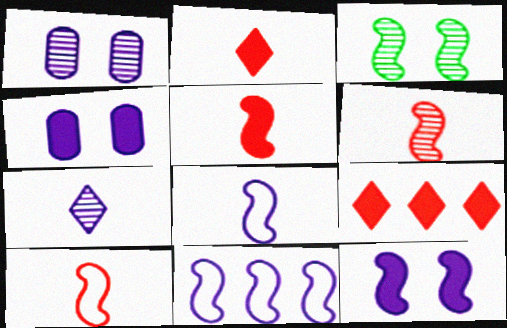[[3, 5, 11], 
[4, 7, 11], 
[5, 6, 10]]